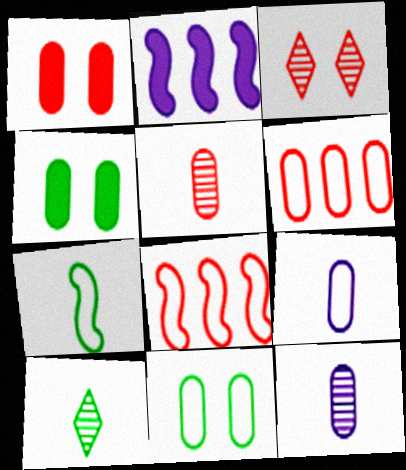[[1, 5, 6], 
[4, 6, 12], 
[6, 9, 11]]